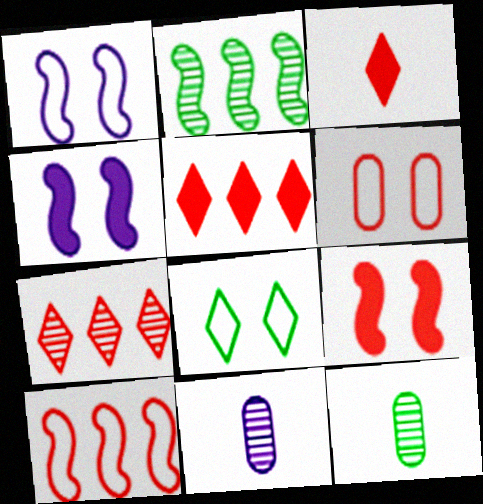[[1, 5, 12], 
[1, 6, 8]]